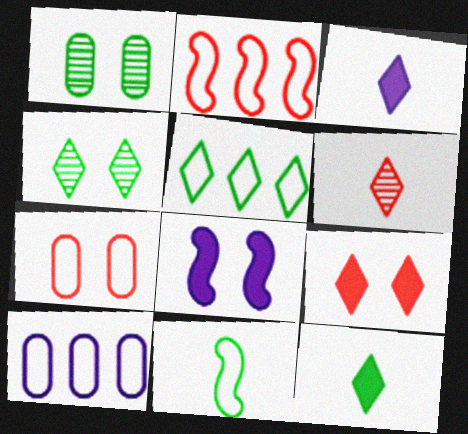[[1, 2, 3], 
[2, 5, 10], 
[4, 5, 12], 
[4, 7, 8]]